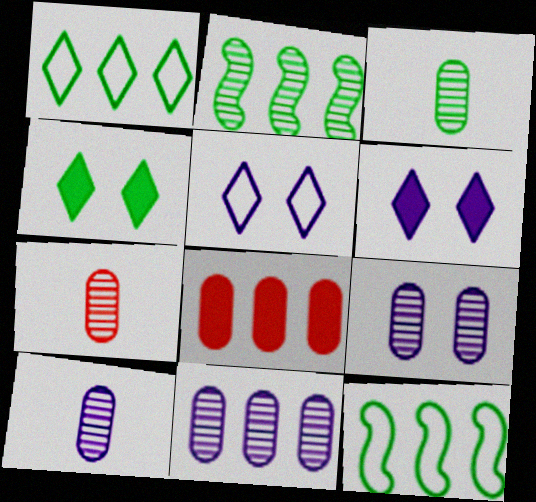[[3, 4, 12], 
[3, 7, 10], 
[6, 7, 12], 
[9, 10, 11]]